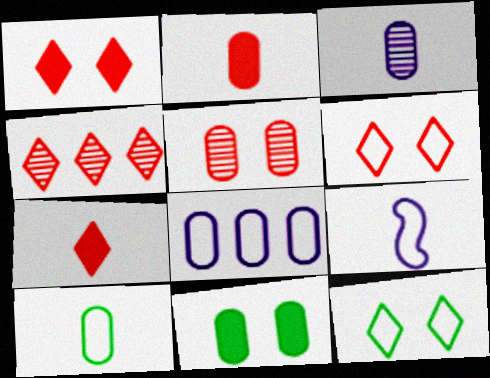[[2, 3, 10], 
[4, 6, 7], 
[4, 9, 11]]